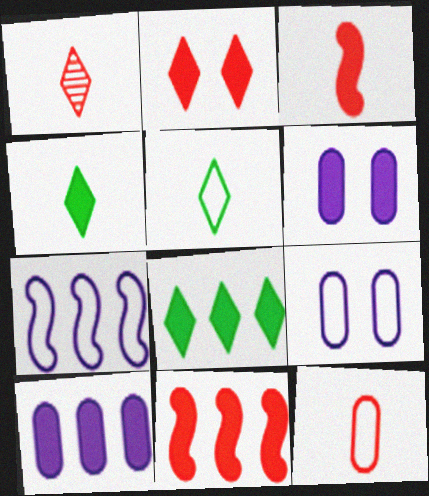[[1, 3, 12], 
[3, 6, 8], 
[4, 6, 11], 
[8, 10, 11]]